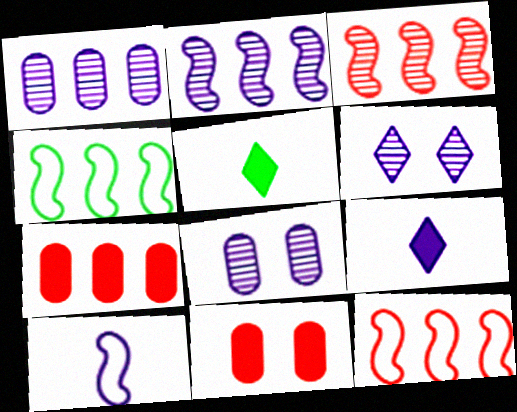[[5, 8, 12]]